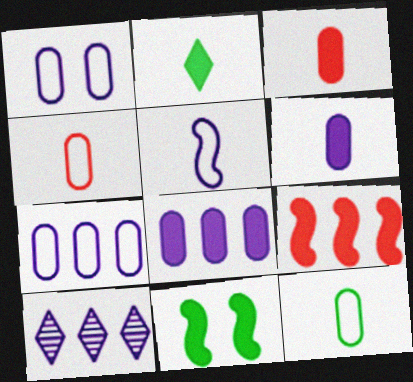[[4, 10, 11]]